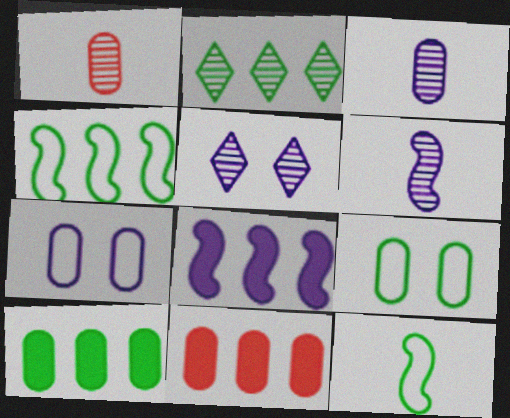[[1, 7, 10], 
[2, 4, 10], 
[3, 9, 11], 
[5, 11, 12]]